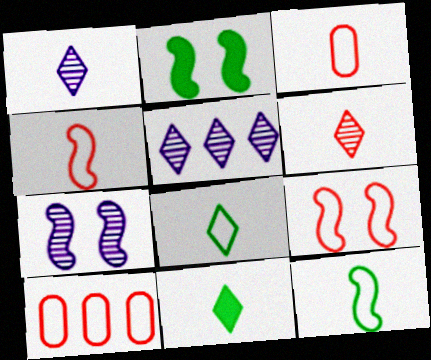[[1, 2, 10], 
[2, 3, 5], 
[2, 7, 9], 
[7, 10, 11]]